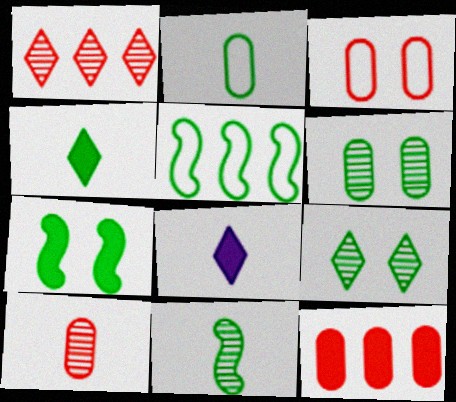[[2, 4, 11], 
[3, 10, 12], 
[4, 5, 6], 
[5, 7, 11], 
[7, 8, 12]]